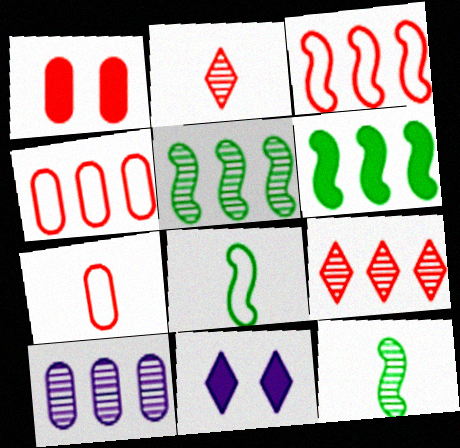[[1, 2, 3], 
[4, 11, 12], 
[5, 7, 11], 
[5, 9, 10]]